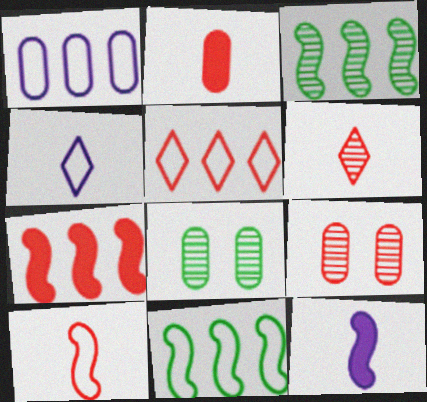[[1, 2, 8], 
[1, 5, 11], 
[2, 6, 10], 
[4, 7, 8], 
[5, 8, 12]]